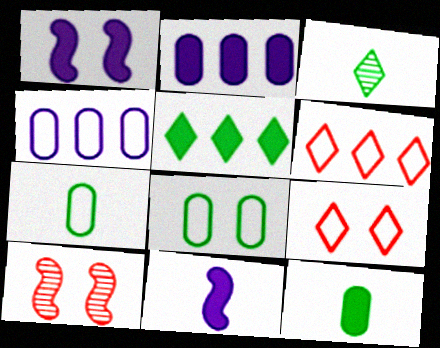[]